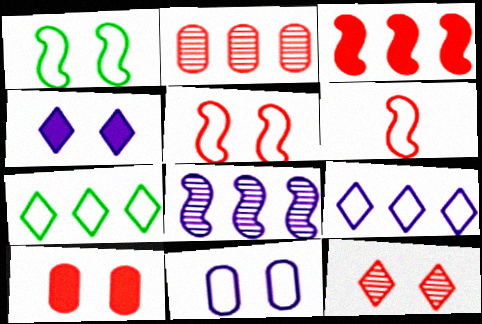[[5, 10, 12], 
[6, 7, 11]]